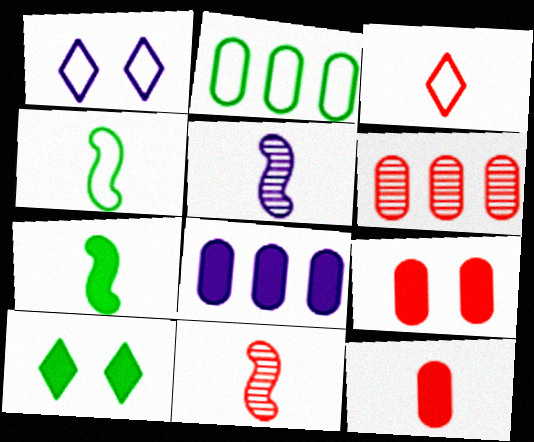[[1, 5, 8], 
[1, 6, 7], 
[2, 6, 8], 
[3, 11, 12]]